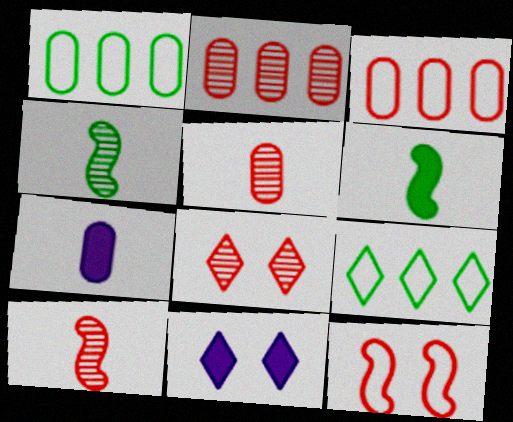[[1, 10, 11], 
[2, 8, 10], 
[3, 4, 11]]